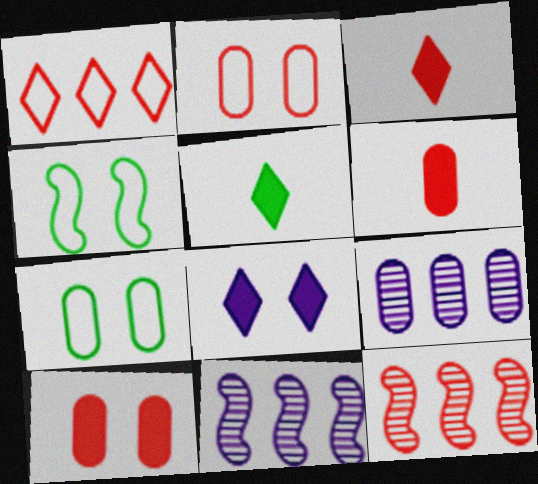[[2, 3, 12], 
[2, 5, 11], 
[3, 4, 9], 
[3, 7, 11], 
[6, 7, 9]]